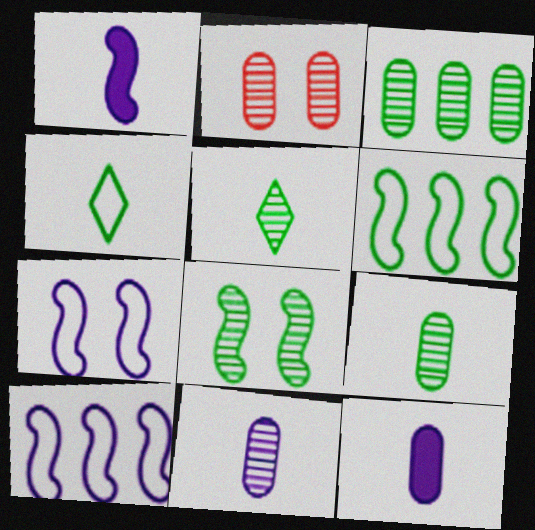[[2, 3, 11], 
[3, 5, 8]]